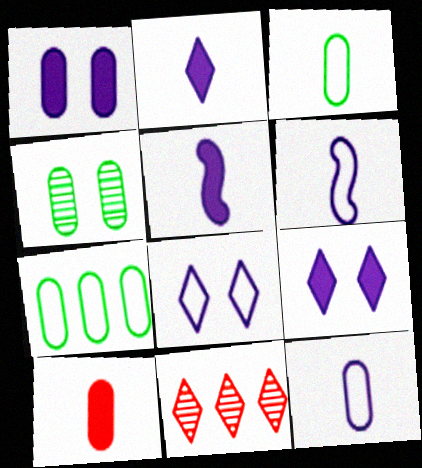[]